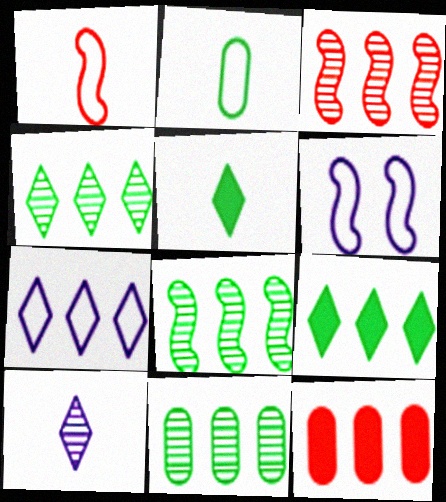[[4, 8, 11], 
[7, 8, 12]]